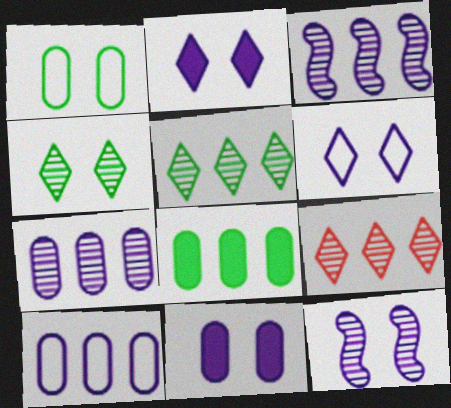[[6, 11, 12]]